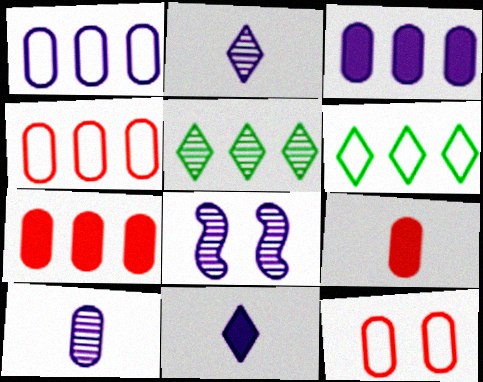[[1, 8, 11], 
[6, 8, 9]]